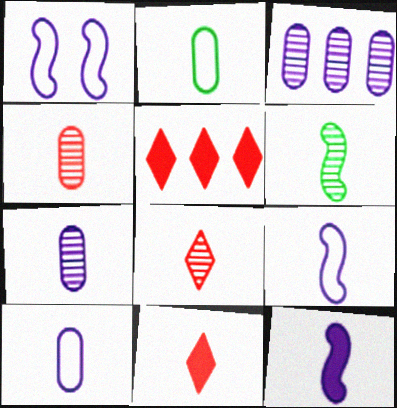[[2, 8, 12], 
[6, 7, 8], 
[6, 10, 11]]